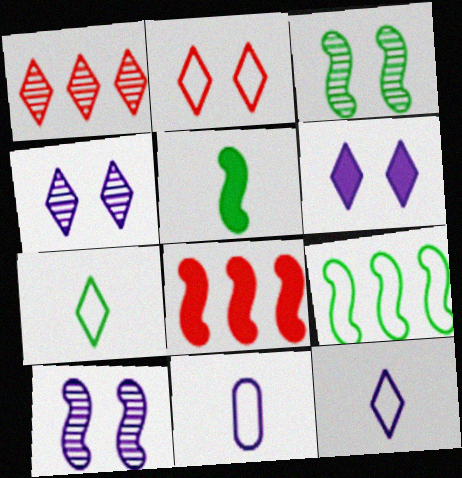[[1, 6, 7], 
[2, 9, 11], 
[3, 5, 9]]